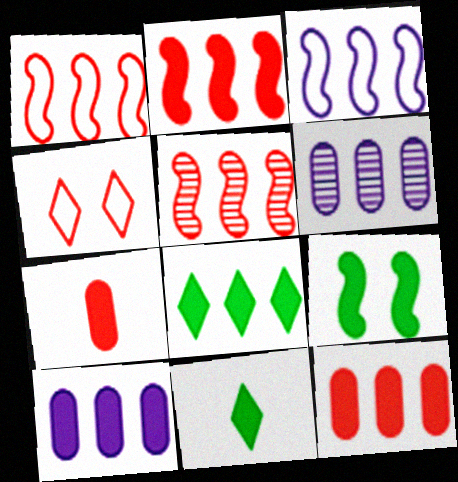[[1, 2, 5], 
[1, 6, 8], 
[2, 8, 10], 
[4, 5, 7]]